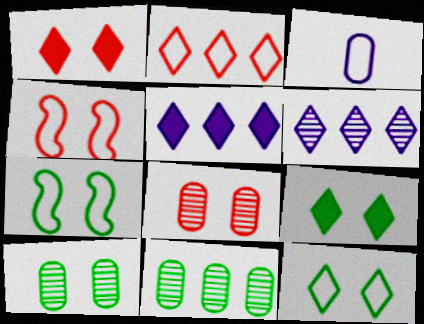[[1, 4, 8], 
[2, 3, 7], 
[7, 9, 10]]